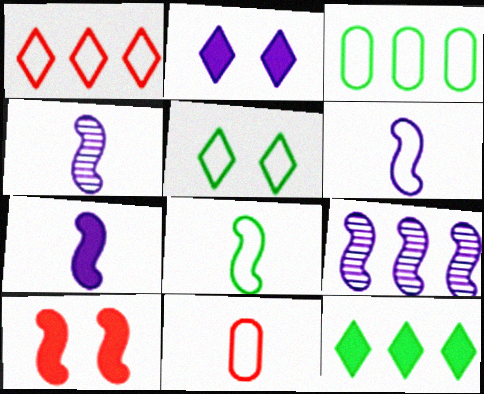[[3, 5, 8], 
[4, 6, 7], 
[8, 9, 10]]